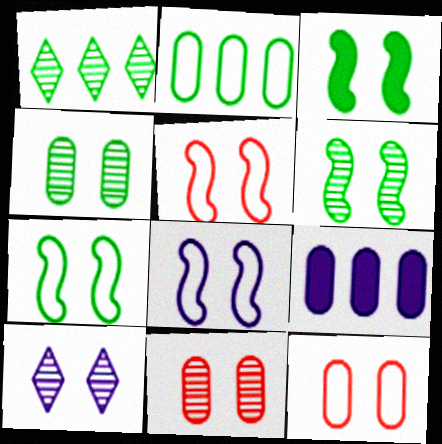[[3, 6, 7], 
[3, 10, 12], 
[5, 7, 8], 
[6, 10, 11]]